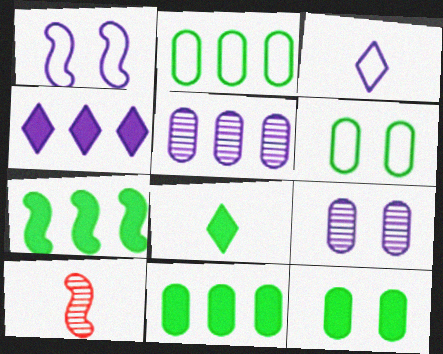[[1, 7, 10], 
[4, 6, 10], 
[7, 8, 12]]